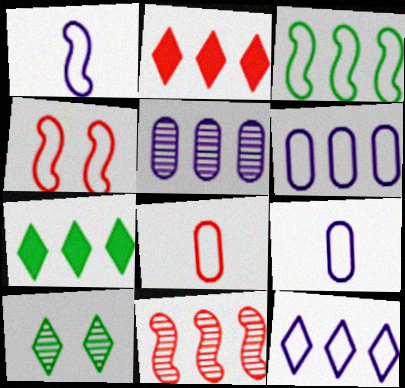[[1, 3, 4], 
[2, 3, 5], 
[6, 7, 11]]